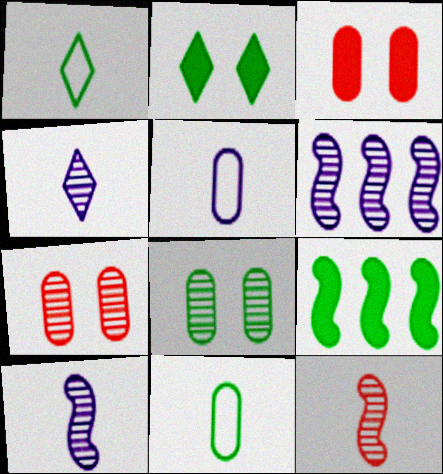[[1, 3, 6], 
[1, 8, 9]]